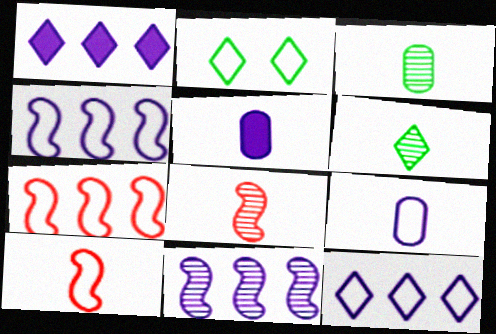[[2, 7, 9], 
[5, 6, 10]]